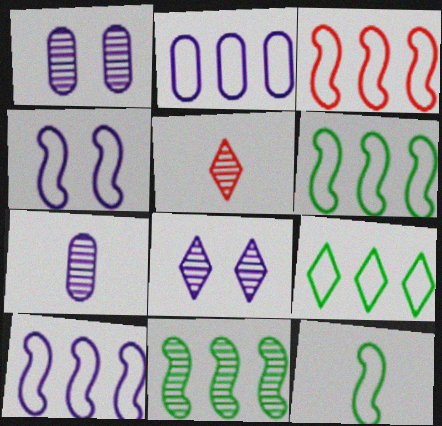[[1, 5, 11], 
[2, 3, 9], 
[3, 4, 12], 
[3, 6, 10]]